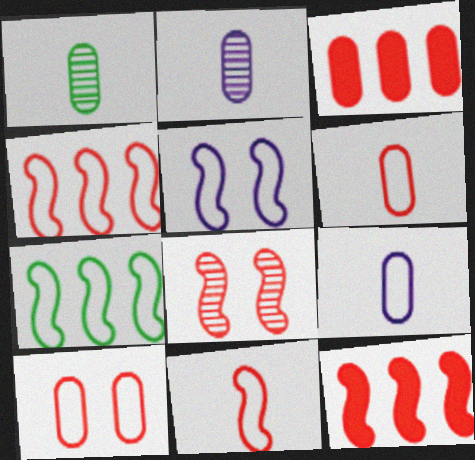[[5, 7, 11], 
[8, 11, 12]]